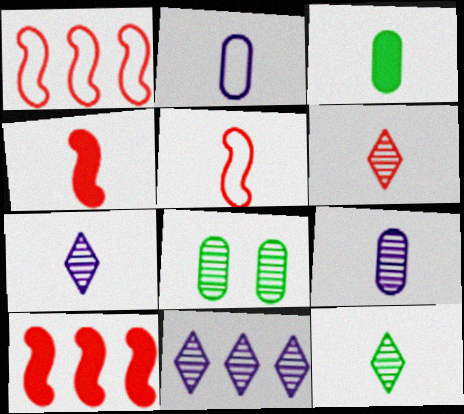[[2, 4, 12], 
[3, 5, 7], 
[6, 7, 12]]